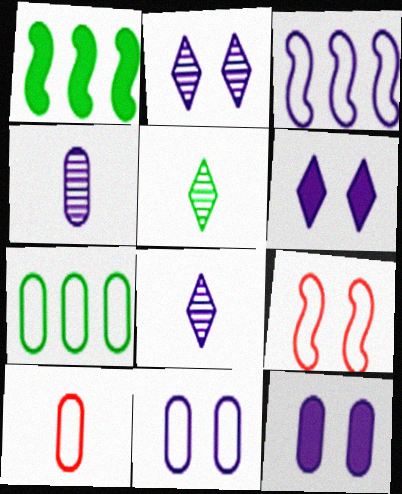[[1, 2, 10], 
[3, 4, 6], 
[3, 8, 12], 
[7, 10, 11]]